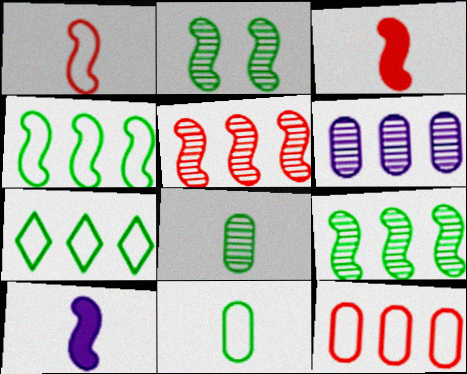[]